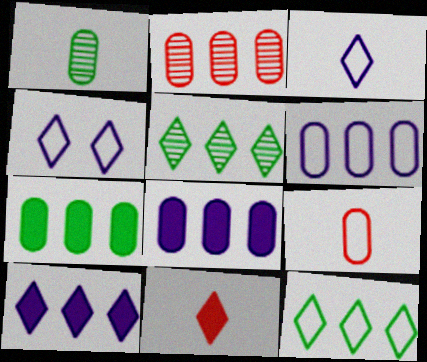[[2, 6, 7], 
[4, 5, 11]]